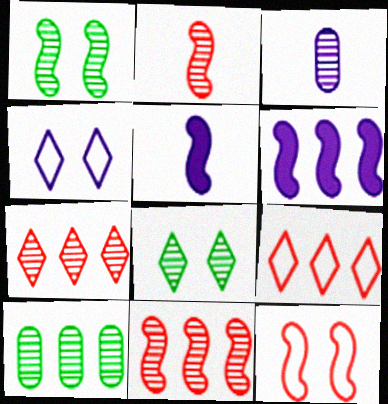[[1, 3, 7], 
[3, 4, 6], 
[3, 8, 11], 
[6, 9, 10]]